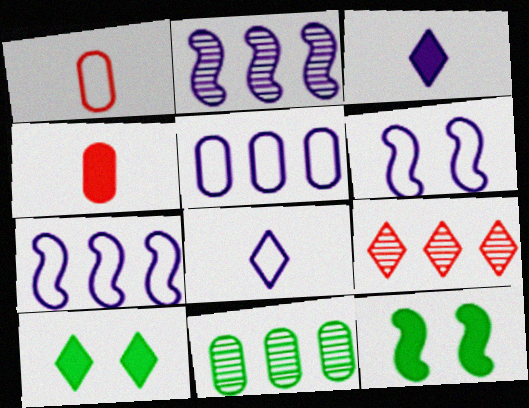[[1, 2, 10], 
[2, 9, 11], 
[5, 6, 8], 
[8, 9, 10]]